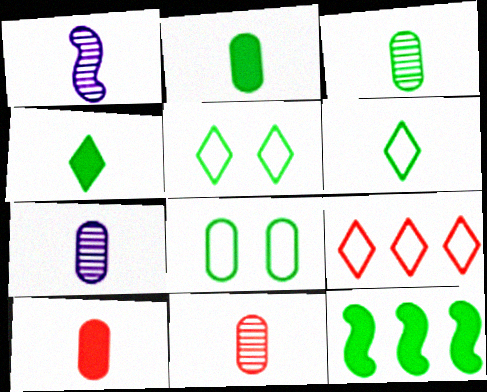[[1, 6, 10], 
[3, 5, 12], 
[3, 7, 11]]